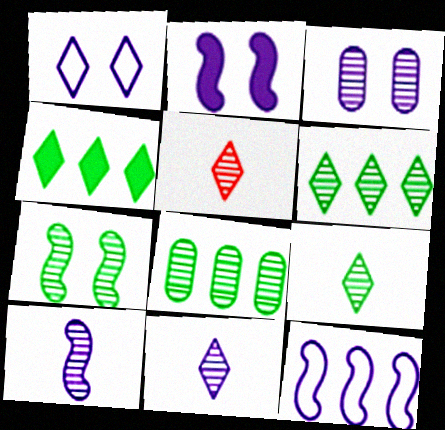[[1, 2, 3], 
[1, 4, 5], 
[2, 10, 12], 
[5, 9, 11], 
[7, 8, 9]]